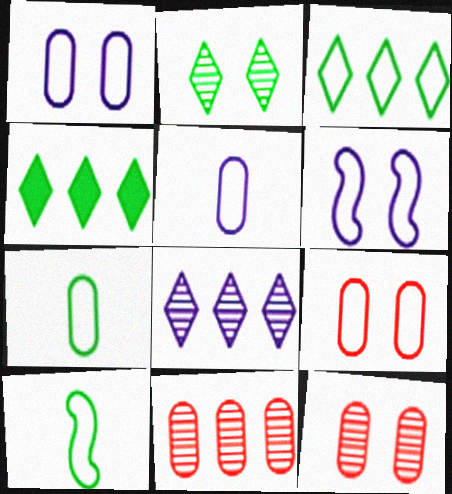[]